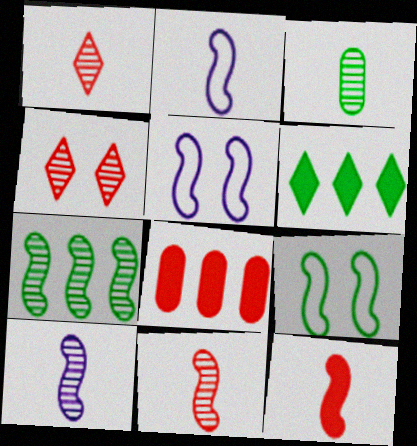[[1, 3, 10], 
[3, 6, 9], 
[5, 7, 12]]